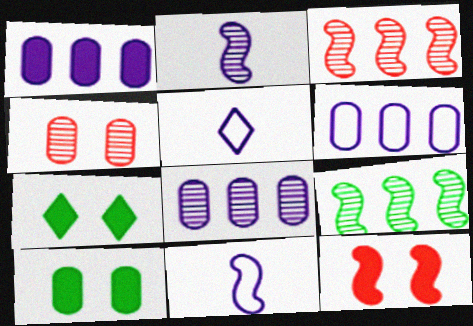[[1, 6, 8], 
[3, 5, 10], 
[9, 11, 12]]